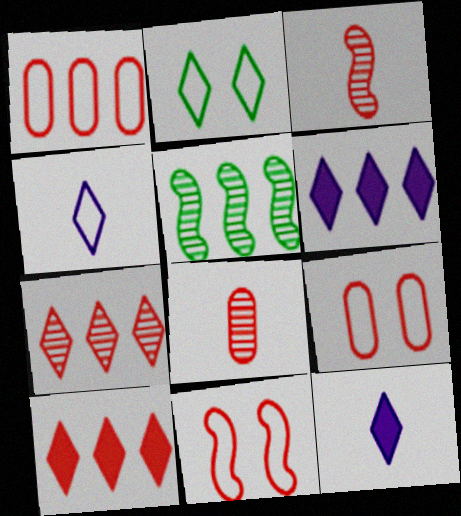[[1, 5, 6], 
[2, 7, 12], 
[3, 9, 10], 
[5, 9, 12], 
[8, 10, 11]]